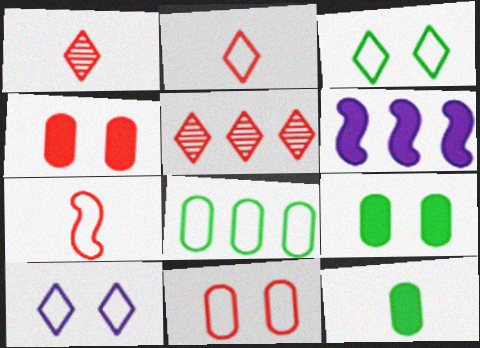[[4, 5, 7], 
[5, 6, 8], 
[7, 8, 10]]